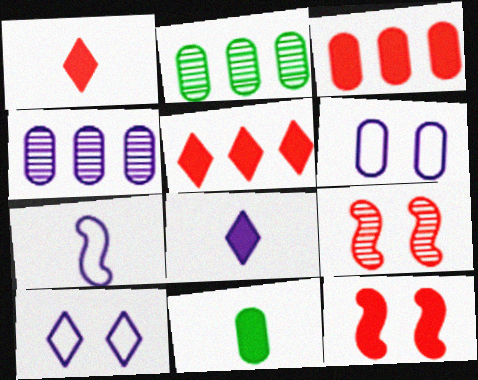[[1, 3, 12]]